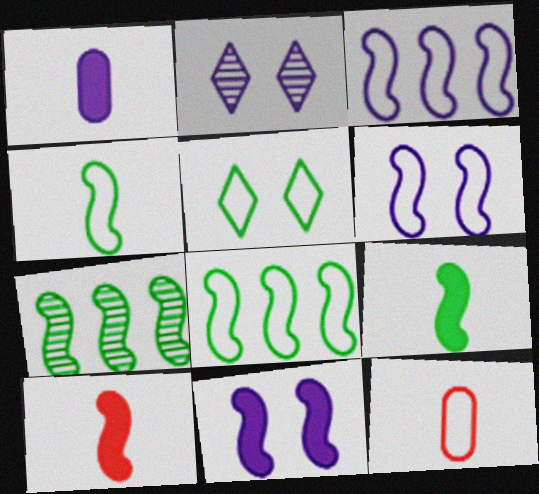[[1, 2, 3], 
[3, 5, 12], 
[6, 7, 10]]